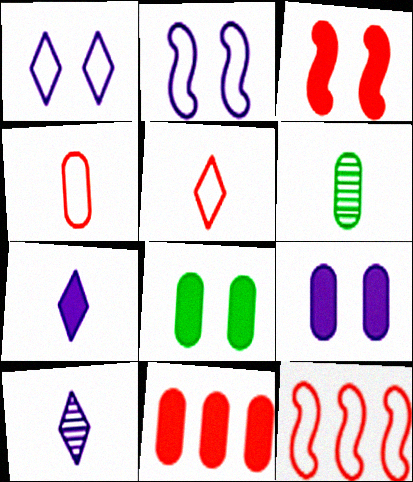[[8, 10, 12]]